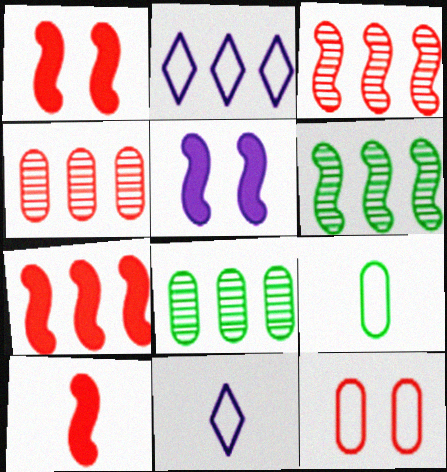[[1, 7, 10], 
[1, 8, 11], 
[2, 7, 8]]